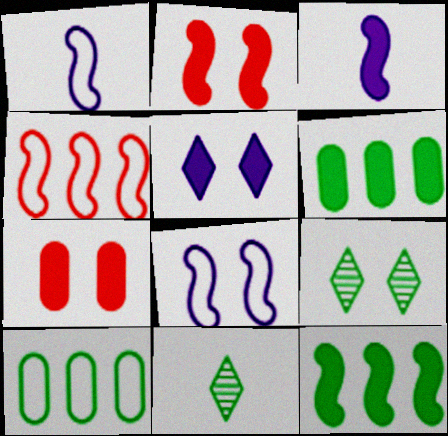[[2, 3, 12], 
[7, 8, 9]]